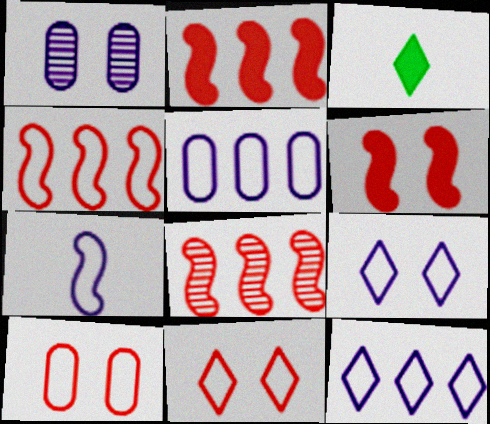[[1, 3, 4], 
[2, 4, 8], 
[5, 7, 9]]